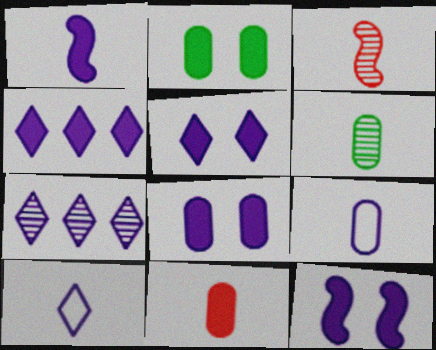[[1, 4, 8], 
[5, 7, 10], 
[5, 8, 12], 
[6, 9, 11], 
[7, 9, 12]]